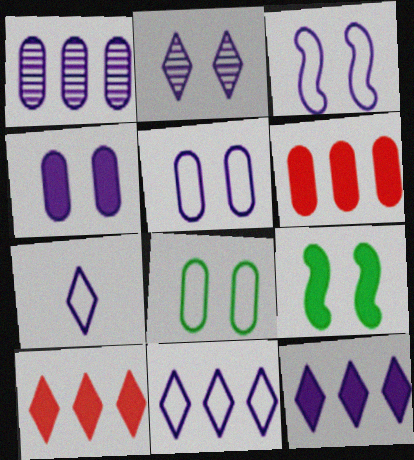[[2, 3, 4], 
[2, 7, 12]]